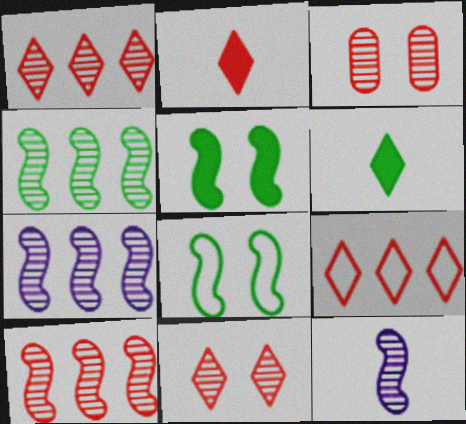[[2, 9, 11], 
[4, 7, 10]]